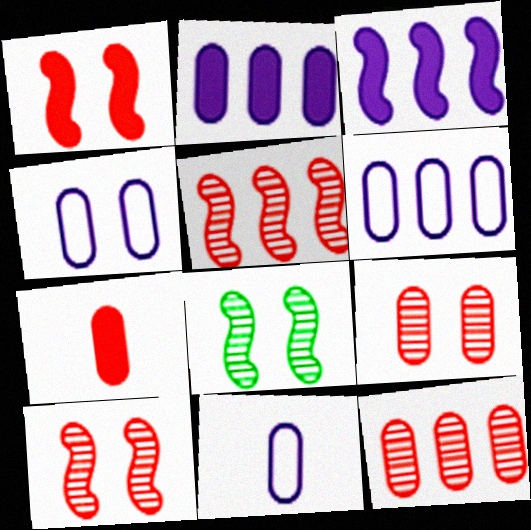[[4, 6, 11]]